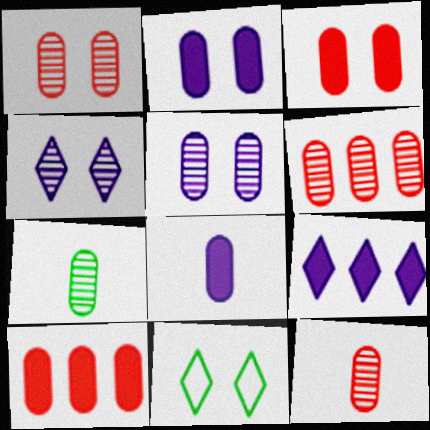[[1, 6, 12], 
[5, 6, 7]]